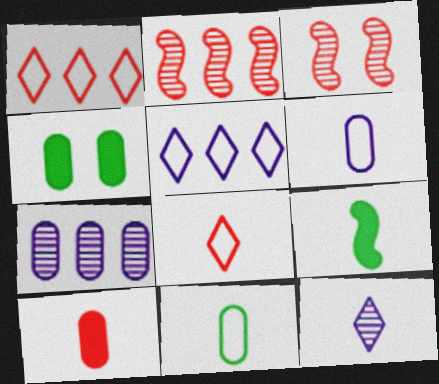[[1, 3, 10]]